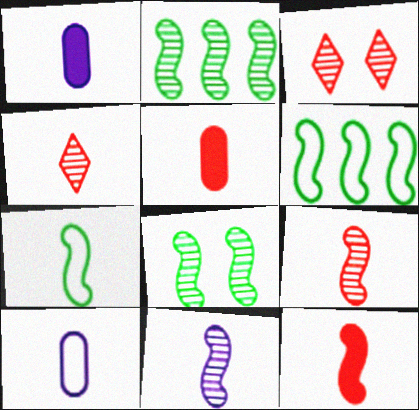[[1, 3, 6], 
[1, 4, 7], 
[7, 11, 12]]